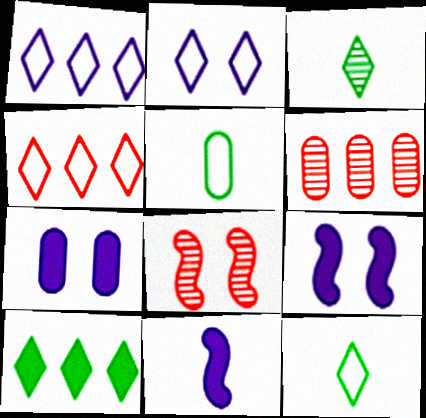[[2, 4, 12], 
[5, 6, 7], 
[6, 9, 12]]